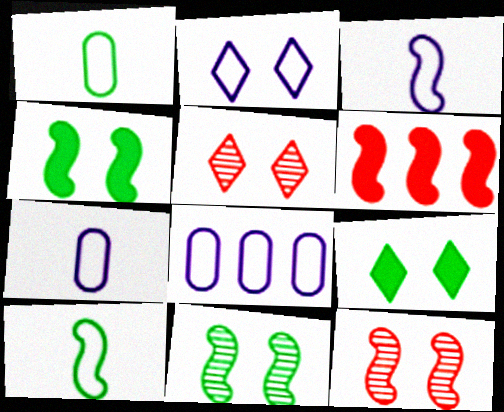[[2, 3, 8], 
[2, 5, 9], 
[3, 6, 11]]